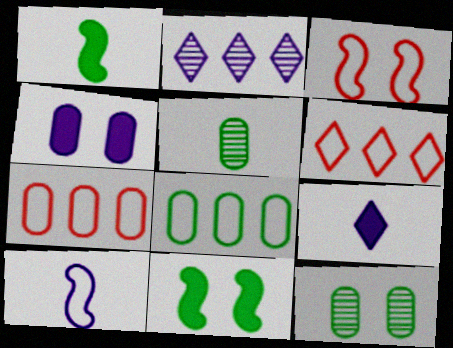[[2, 4, 10], 
[4, 5, 7]]